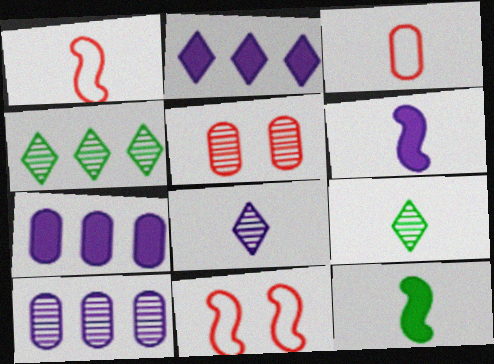[[3, 6, 9], 
[3, 8, 12], 
[7, 9, 11]]